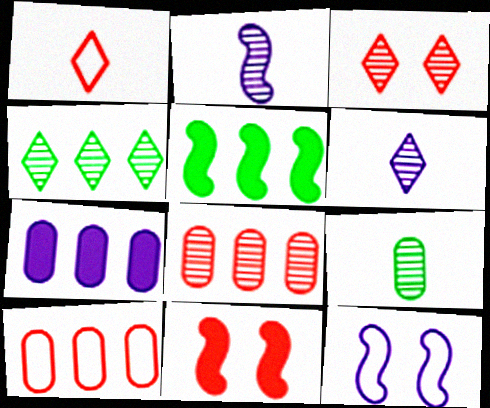[[1, 8, 11], 
[3, 4, 6], 
[6, 7, 12]]